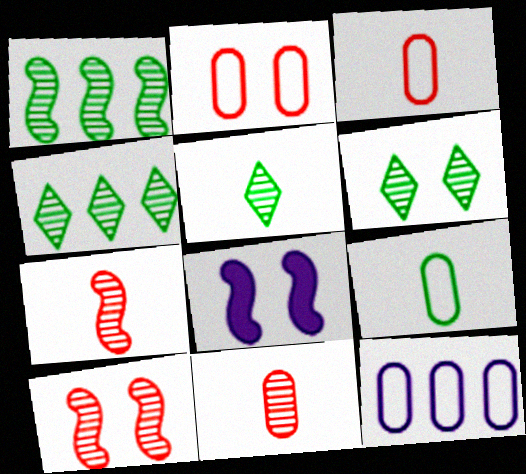[[2, 6, 8], 
[2, 9, 12], 
[3, 4, 8], 
[4, 5, 6]]